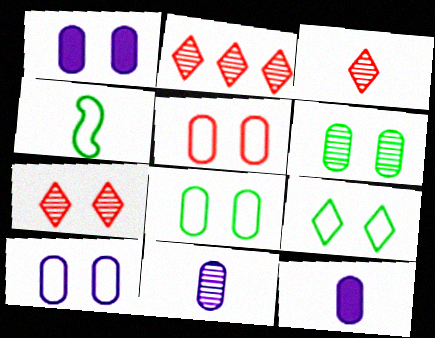[[1, 2, 4], 
[1, 5, 6], 
[2, 3, 7], 
[3, 4, 12], 
[5, 8, 10]]